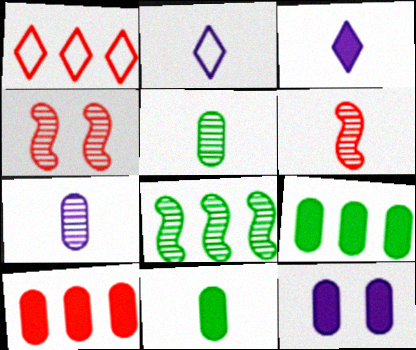[[2, 4, 9], 
[2, 6, 11], 
[10, 11, 12]]